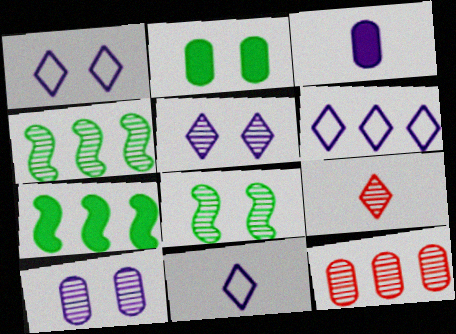[[1, 6, 11], 
[4, 9, 10], 
[6, 7, 12]]